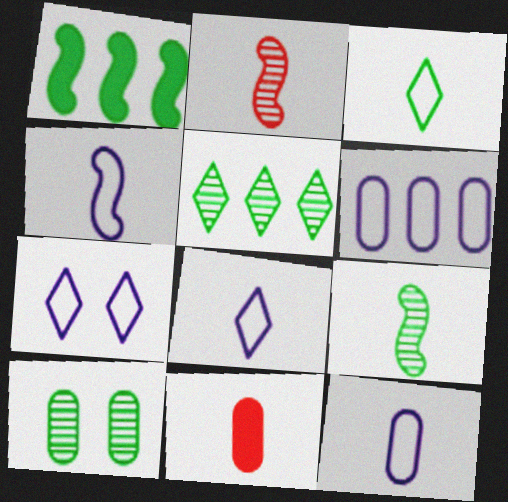[[1, 3, 10], 
[4, 6, 7], 
[4, 8, 12], 
[5, 9, 10], 
[6, 10, 11], 
[8, 9, 11]]